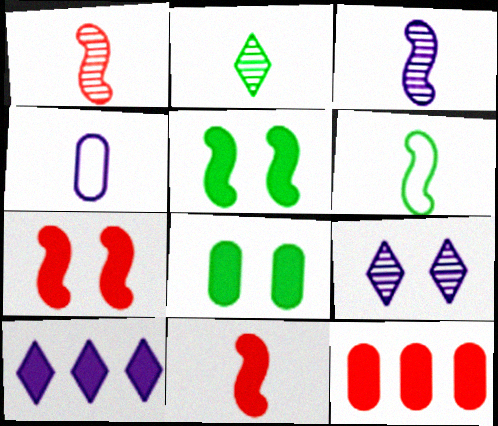[[2, 4, 11], 
[3, 6, 11], 
[6, 9, 12], 
[8, 10, 11]]